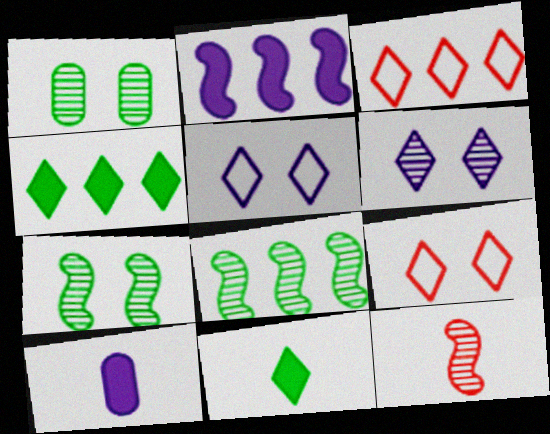[[3, 6, 11], 
[3, 7, 10], 
[8, 9, 10]]